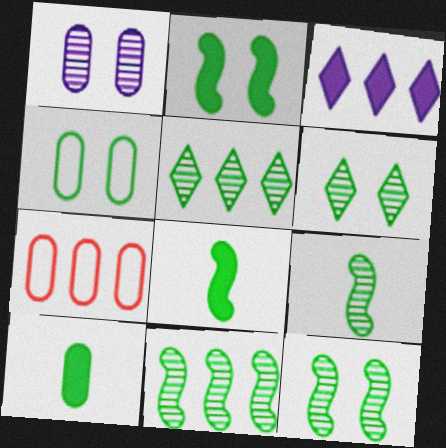[[1, 7, 10], 
[2, 4, 6], 
[3, 7, 11], 
[4, 5, 8], 
[9, 11, 12]]